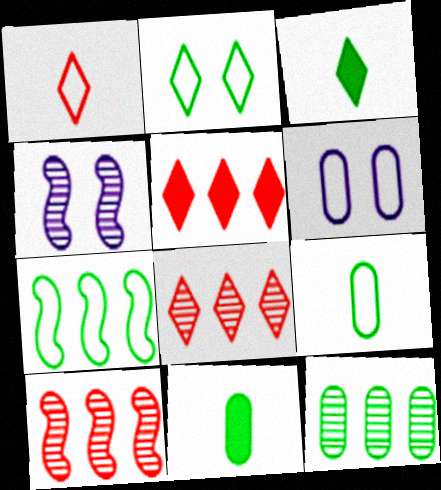[[1, 6, 7], 
[2, 7, 9], 
[3, 6, 10], 
[4, 5, 9]]